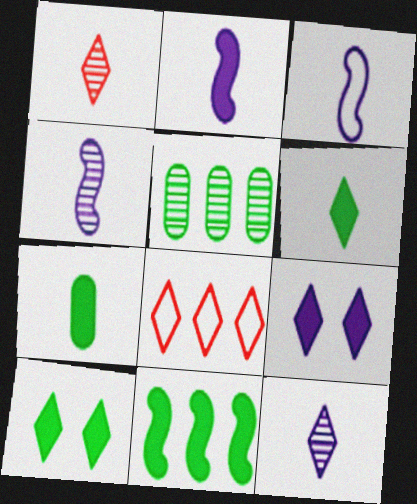[[1, 3, 7], 
[2, 3, 4], 
[7, 10, 11], 
[8, 10, 12]]